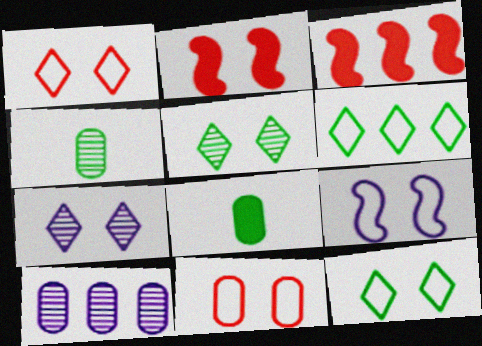[[3, 6, 10], 
[8, 10, 11], 
[9, 11, 12]]